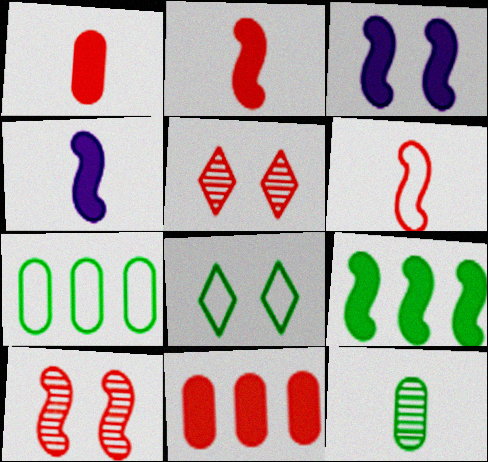[[2, 3, 9], 
[4, 5, 7], 
[5, 6, 11], 
[8, 9, 12]]